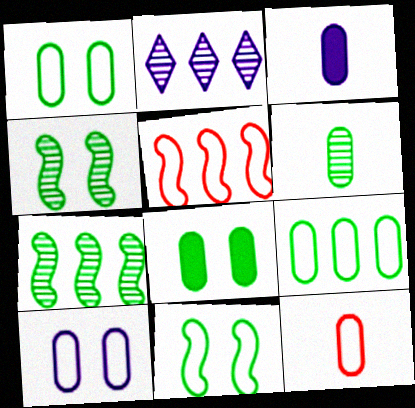[[3, 6, 12], 
[6, 8, 9], 
[9, 10, 12]]